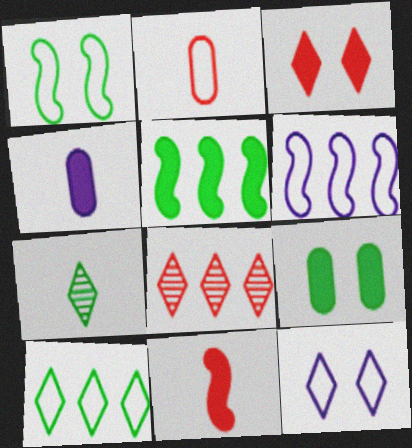[[1, 4, 8], 
[3, 4, 5]]